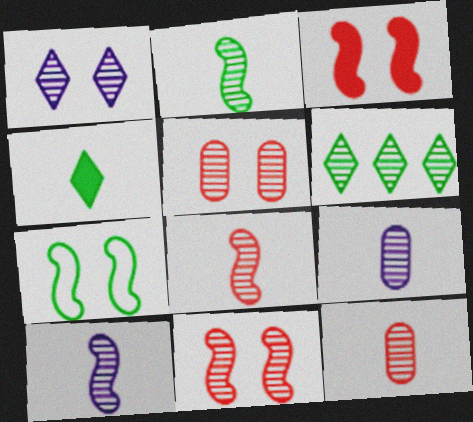[[2, 8, 10], 
[5, 6, 10], 
[6, 9, 11]]